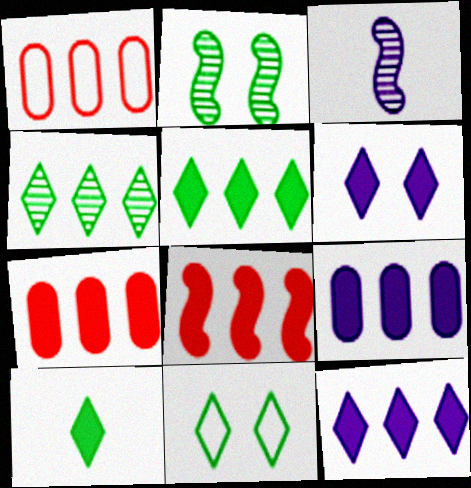[[3, 7, 11], 
[4, 10, 11], 
[5, 8, 9]]